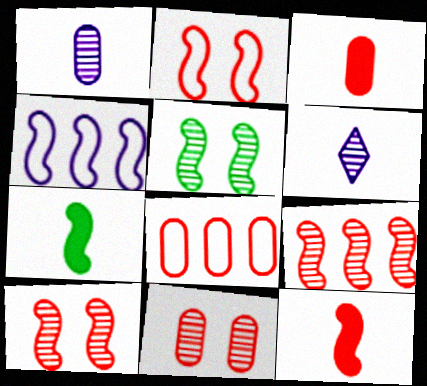[[2, 9, 12], 
[3, 8, 11], 
[4, 5, 12], 
[4, 7, 10]]